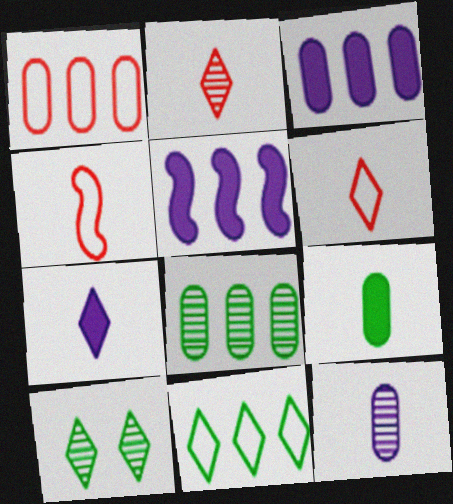[[1, 3, 8], 
[3, 4, 10]]